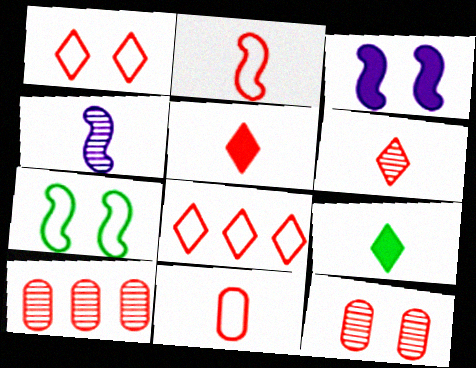[[4, 9, 11]]